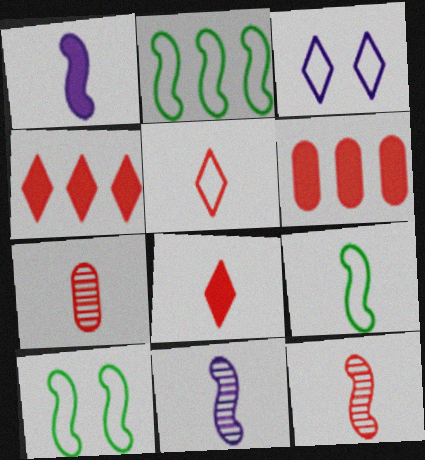[[1, 9, 12], 
[2, 9, 10]]